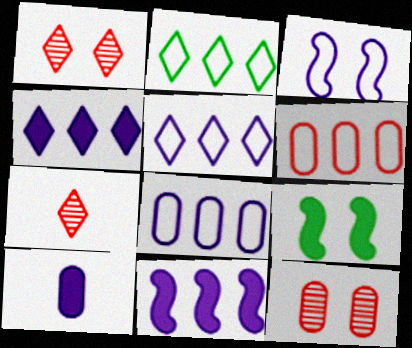[[7, 8, 9]]